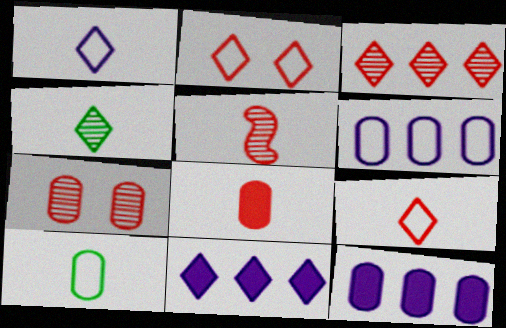[[2, 4, 11], 
[3, 5, 7], 
[5, 8, 9], 
[7, 10, 12]]